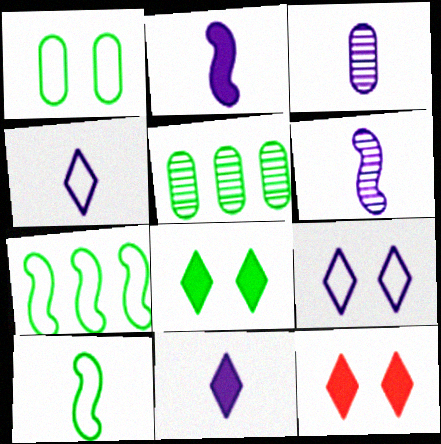[[2, 3, 4], 
[3, 7, 12], 
[5, 8, 10]]